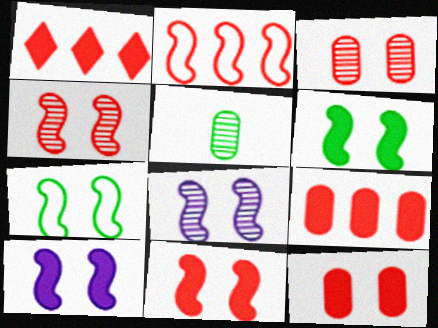[[4, 7, 10], 
[6, 10, 11], 
[7, 8, 11]]